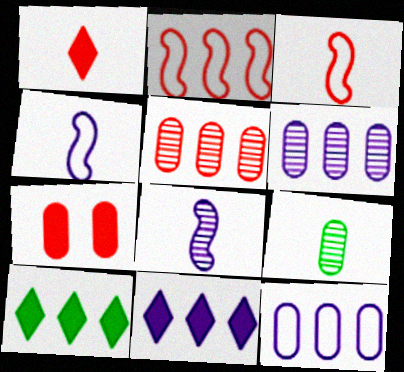[[1, 4, 9], 
[2, 6, 10], 
[7, 9, 12]]